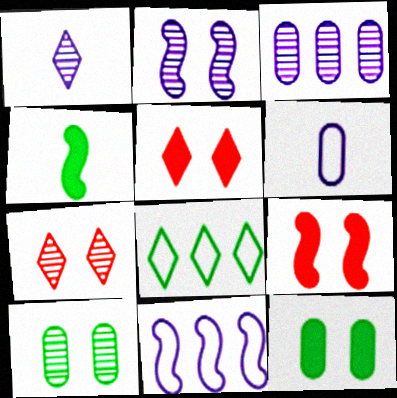[[1, 2, 3], 
[1, 5, 8], 
[2, 7, 10], 
[4, 8, 10]]